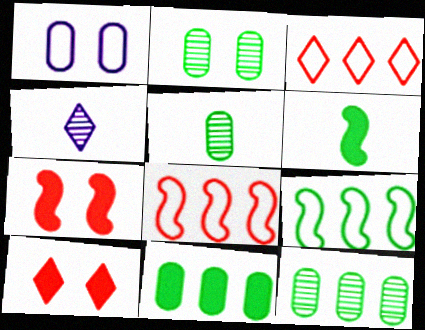[[2, 5, 12]]